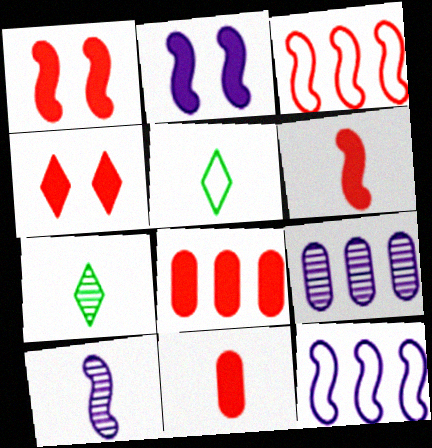[[1, 5, 9], 
[2, 10, 12], 
[4, 6, 8], 
[5, 10, 11]]